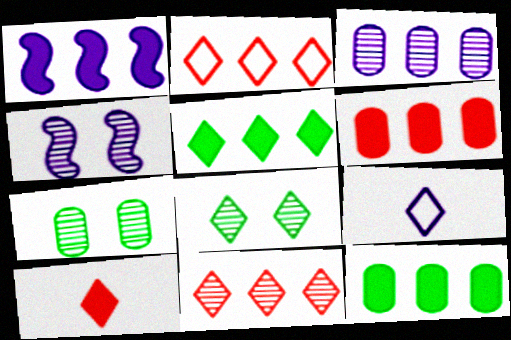[[1, 5, 6]]